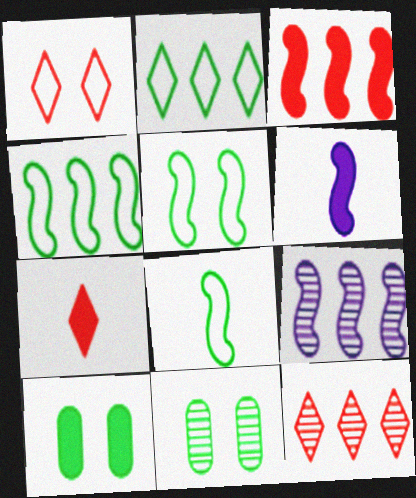[[1, 7, 12], 
[3, 4, 9], 
[4, 5, 8]]